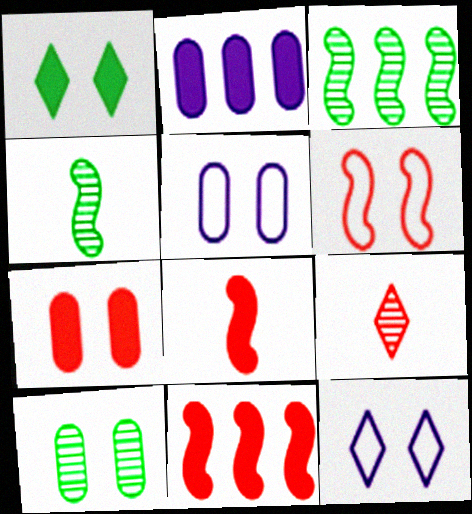[[1, 2, 8], 
[5, 7, 10]]